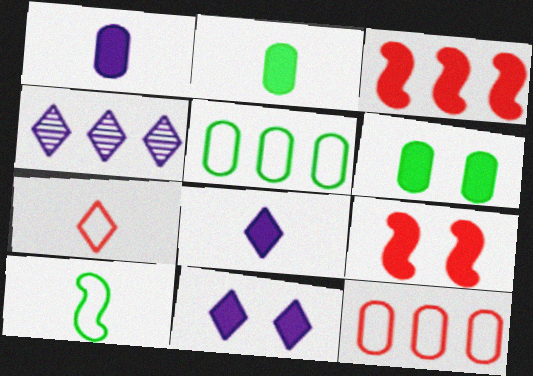[[2, 3, 11], 
[3, 4, 5], 
[3, 6, 8], 
[6, 9, 11]]